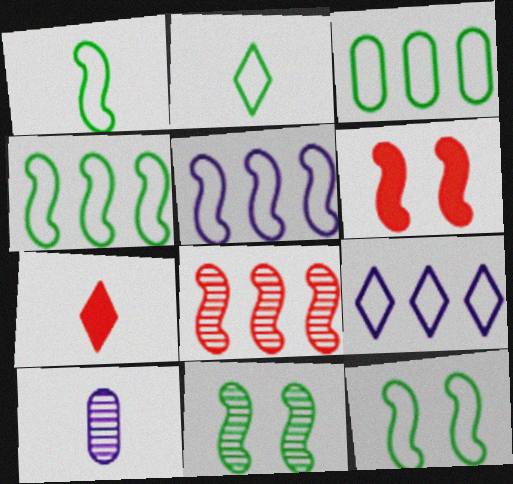[[1, 4, 12], 
[1, 7, 10], 
[2, 3, 12]]